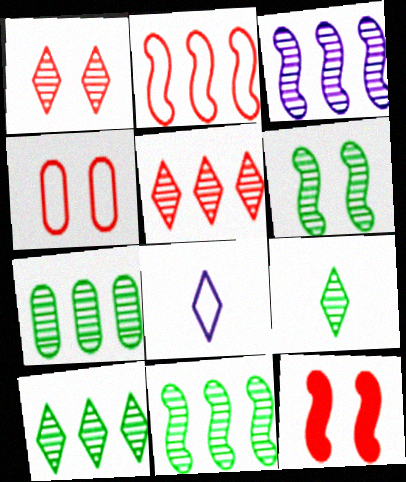[[1, 4, 12], 
[3, 5, 7], 
[6, 7, 9], 
[7, 8, 12], 
[7, 10, 11]]